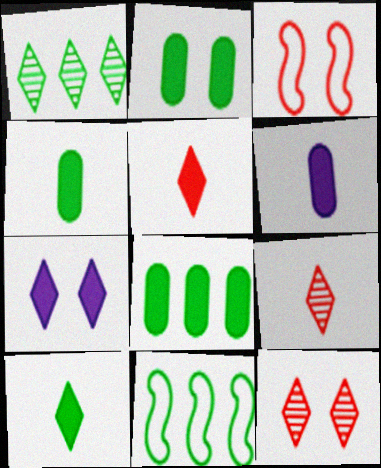[[1, 3, 6], 
[1, 8, 11], 
[2, 4, 8], 
[6, 11, 12]]